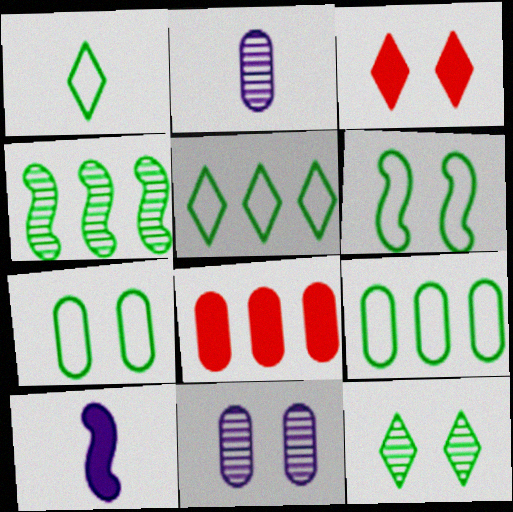[[1, 6, 9], 
[2, 7, 8], 
[3, 6, 11]]